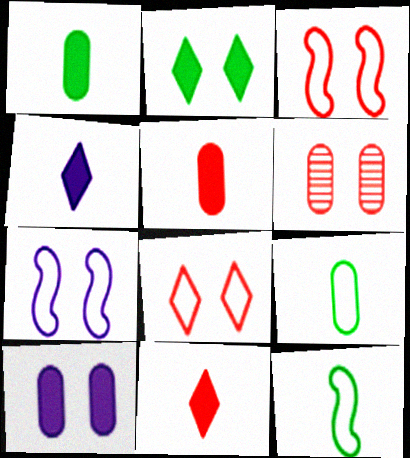[[2, 6, 7]]